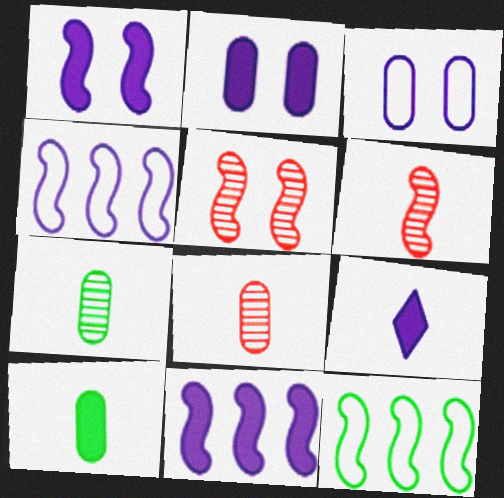[[1, 6, 12], 
[2, 9, 11]]